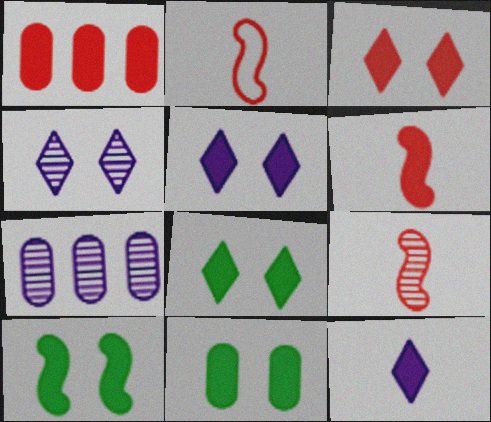[[1, 3, 6], 
[1, 10, 12], 
[2, 6, 9], 
[2, 7, 8], 
[3, 5, 8], 
[8, 10, 11]]